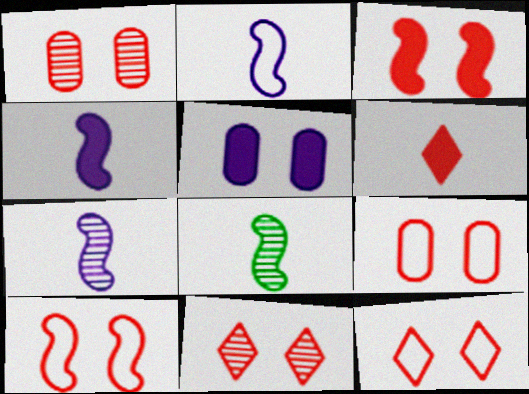[[1, 3, 12], 
[2, 4, 7], 
[3, 9, 11], 
[9, 10, 12]]